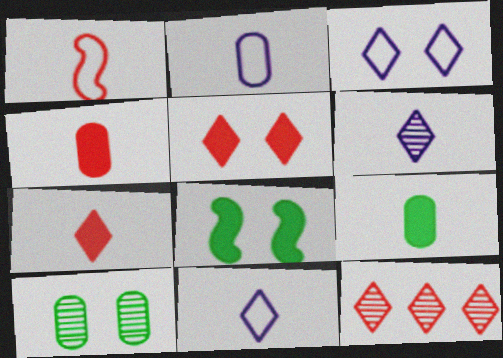[[1, 6, 9], 
[2, 8, 12]]